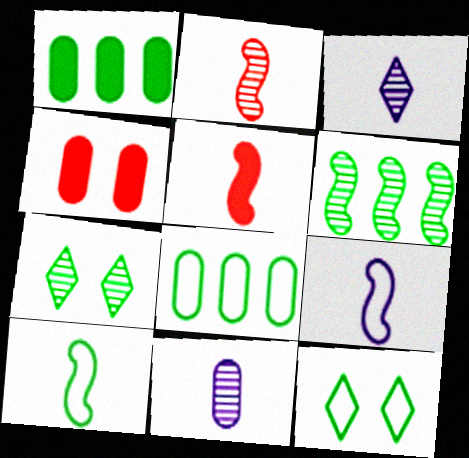[[1, 7, 10], 
[4, 8, 11], 
[8, 10, 12]]